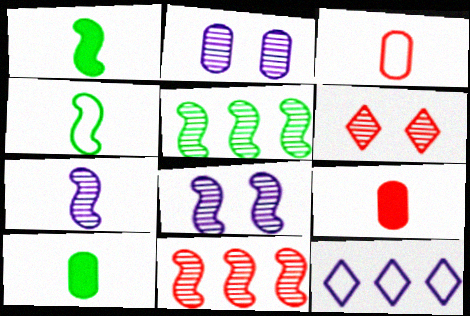[]